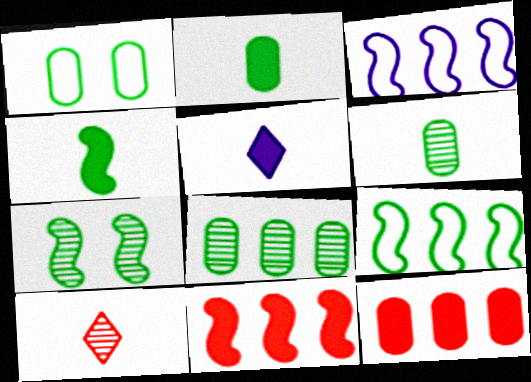[[1, 2, 8], 
[4, 7, 9]]